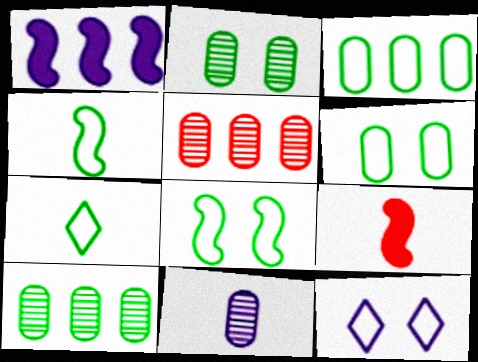[[1, 11, 12], 
[2, 5, 11], 
[3, 7, 8], 
[7, 9, 11], 
[9, 10, 12]]